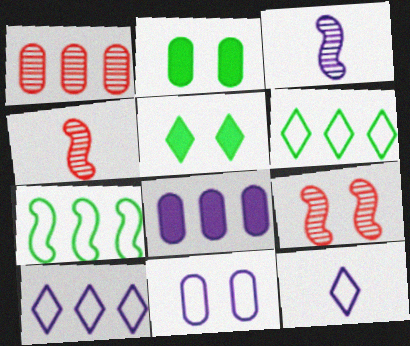[[2, 4, 10], 
[5, 9, 11]]